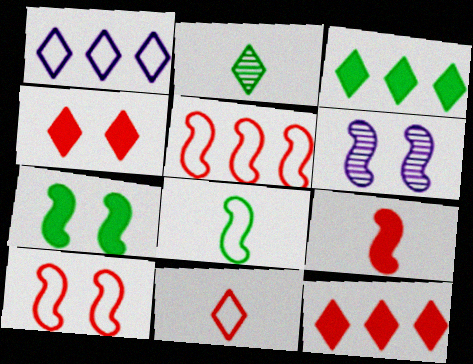[[1, 2, 4], 
[6, 7, 10]]